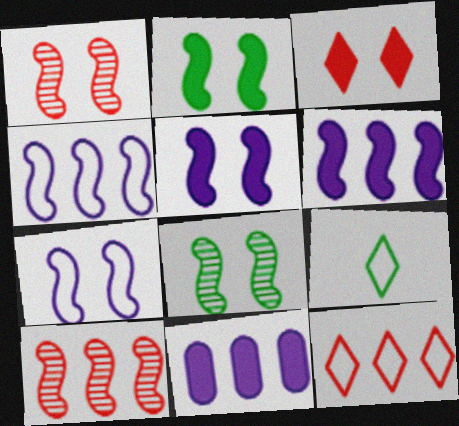[[1, 2, 7], 
[1, 9, 11]]